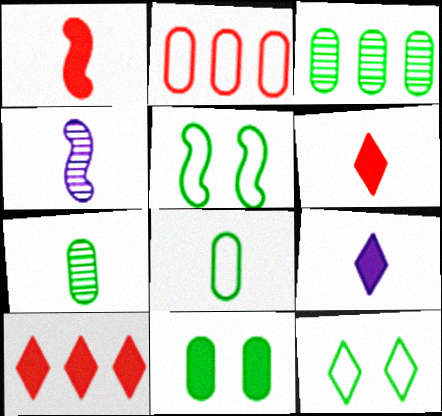[[3, 8, 11], 
[4, 6, 8]]